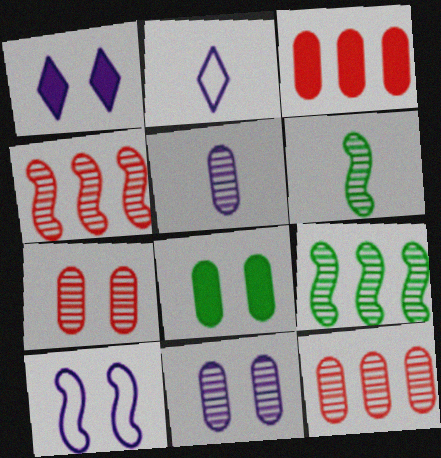[[1, 10, 11], 
[2, 4, 8]]